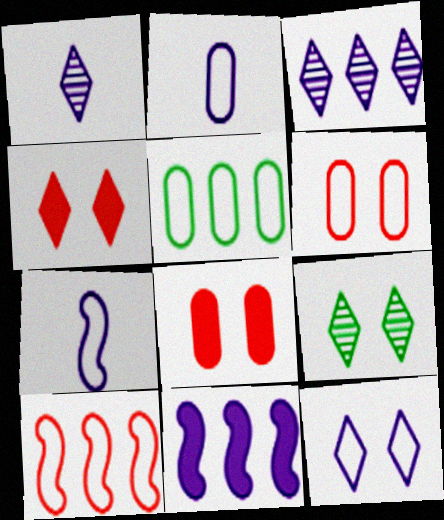[[2, 5, 6], 
[4, 9, 12]]